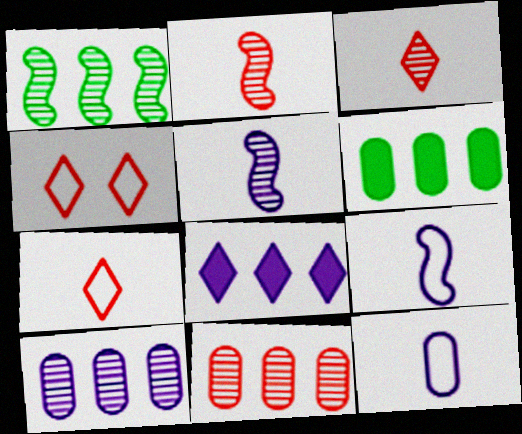[[4, 5, 6]]